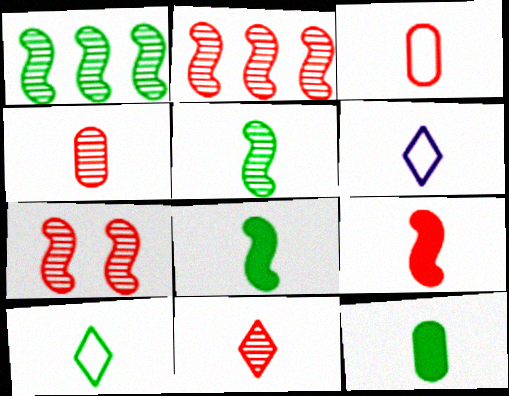[[3, 9, 11], 
[4, 6, 8], 
[5, 10, 12]]